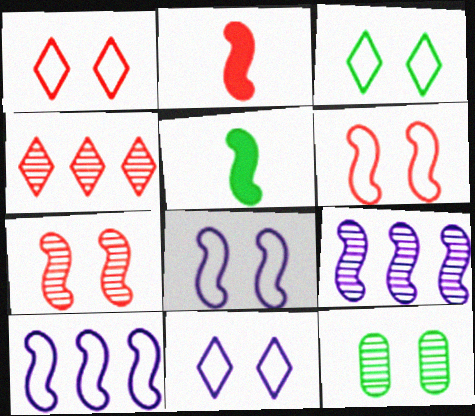[[1, 3, 11], 
[5, 6, 9], 
[5, 7, 10]]